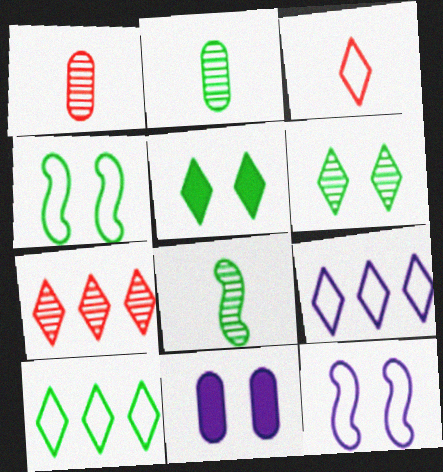[]